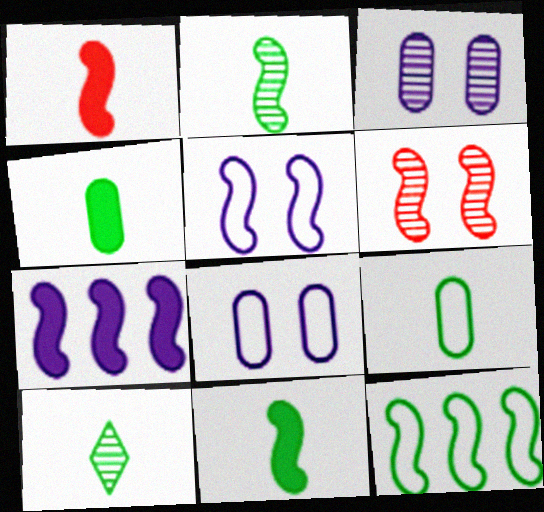[[9, 10, 11]]